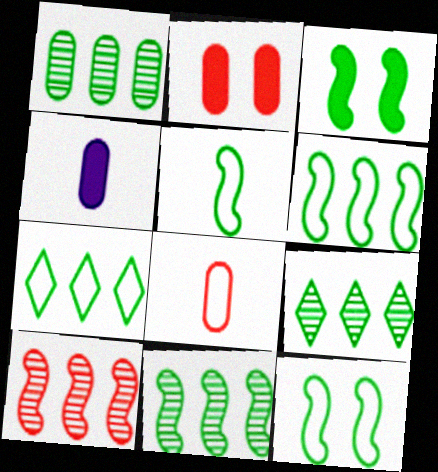[[1, 9, 11], 
[3, 5, 11], 
[5, 6, 12]]